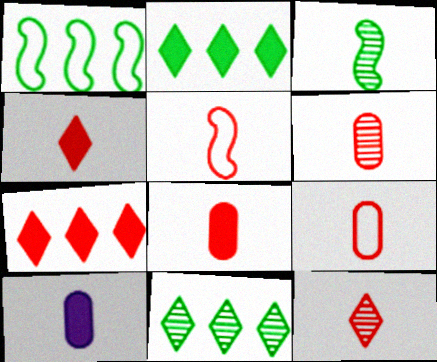[[4, 5, 6], 
[5, 8, 12], 
[6, 8, 9]]